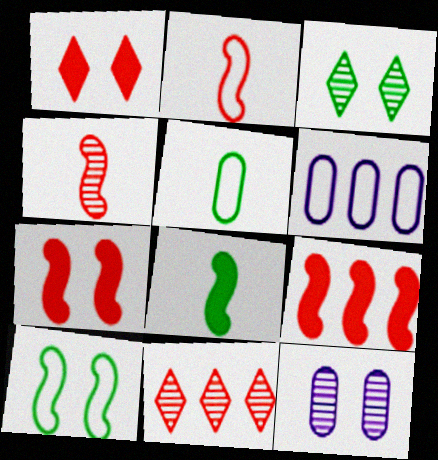[[1, 10, 12]]